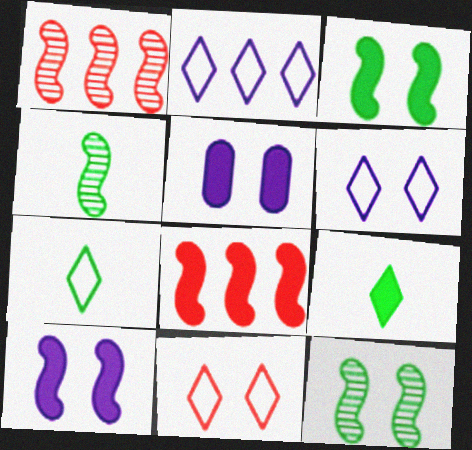[[1, 5, 7], 
[2, 7, 11], 
[5, 8, 9], 
[5, 11, 12]]